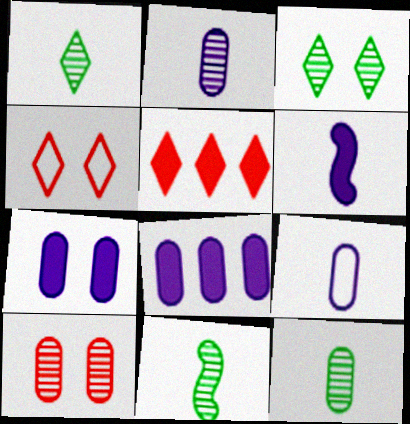[[1, 11, 12], 
[4, 8, 11]]